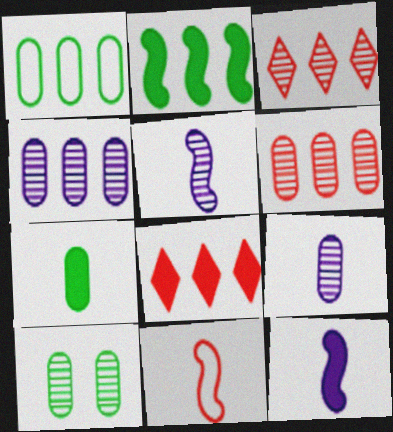[[1, 7, 10], 
[3, 5, 10], 
[6, 9, 10]]